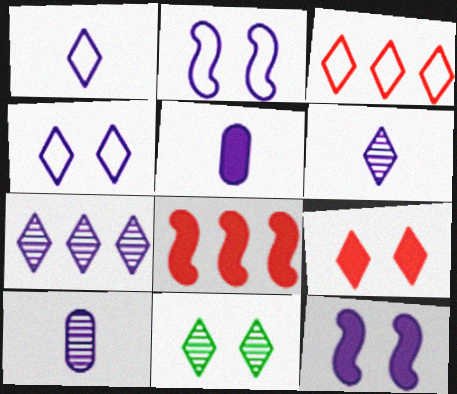[[2, 5, 7], 
[4, 9, 11]]